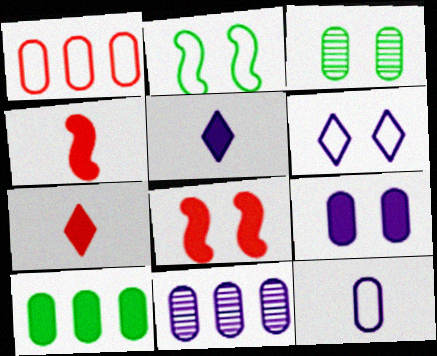[[1, 10, 11], 
[2, 7, 11], 
[3, 6, 8], 
[5, 8, 10], 
[9, 11, 12]]